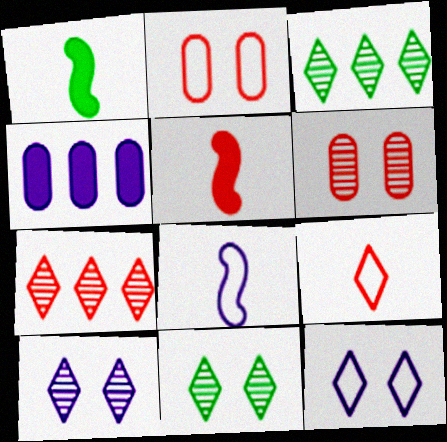[[2, 5, 7], 
[4, 8, 10]]